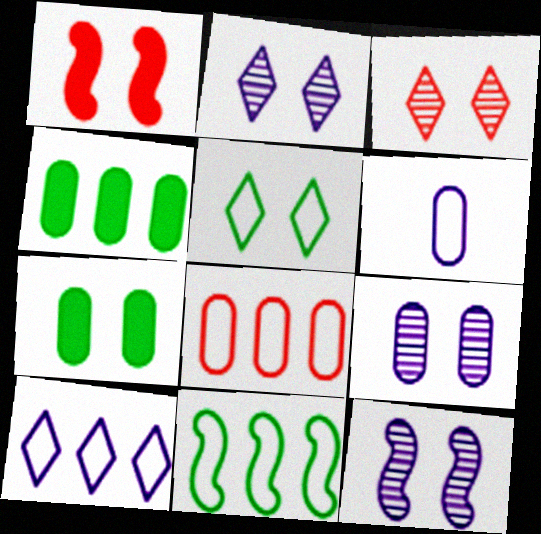[[1, 5, 9], 
[2, 9, 12], 
[8, 10, 11]]